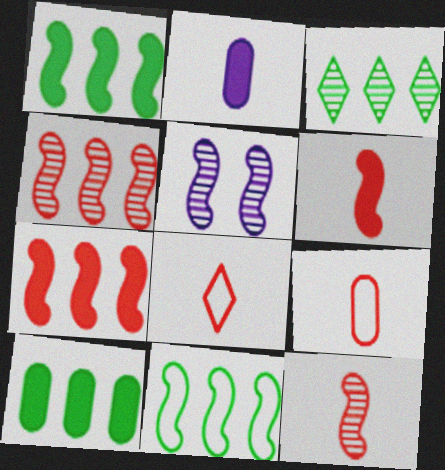[[3, 10, 11], 
[5, 6, 11], 
[5, 8, 10]]